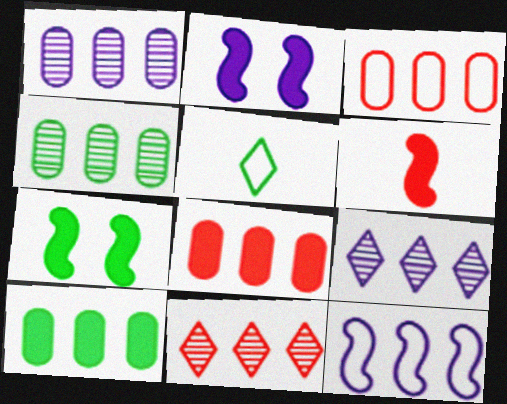[[1, 3, 10], 
[4, 5, 7], 
[10, 11, 12]]